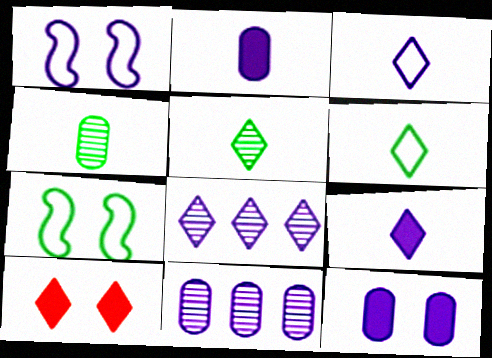[[1, 2, 8], 
[1, 9, 11], 
[6, 8, 10]]